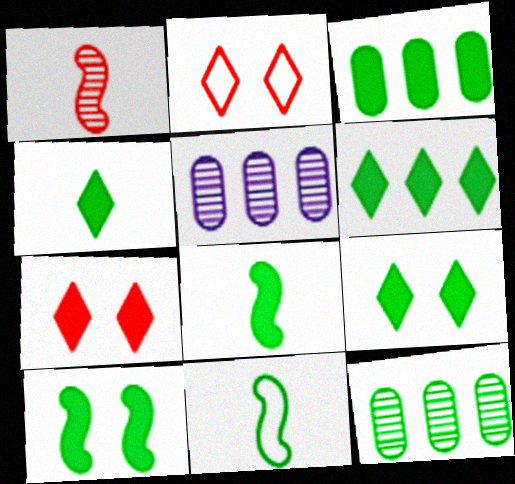[[2, 5, 8], 
[3, 4, 10], 
[3, 8, 9], 
[4, 6, 9], 
[5, 7, 11], 
[9, 11, 12]]